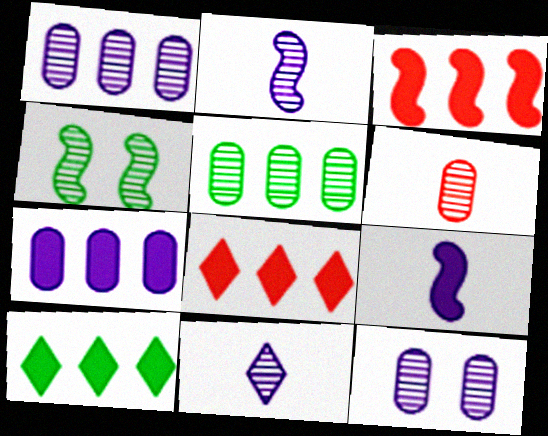[[3, 7, 10], 
[5, 6, 12]]